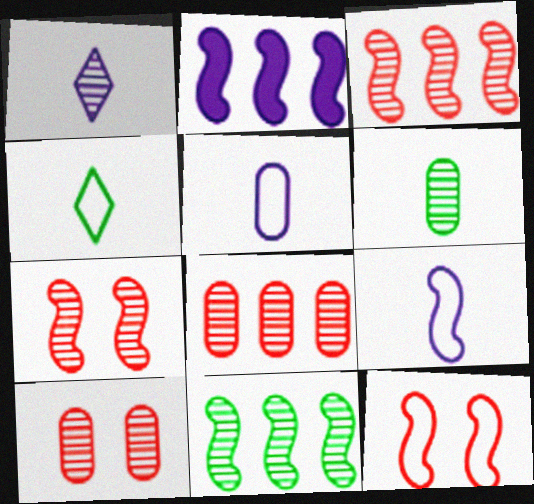[[1, 10, 11], 
[2, 4, 10]]